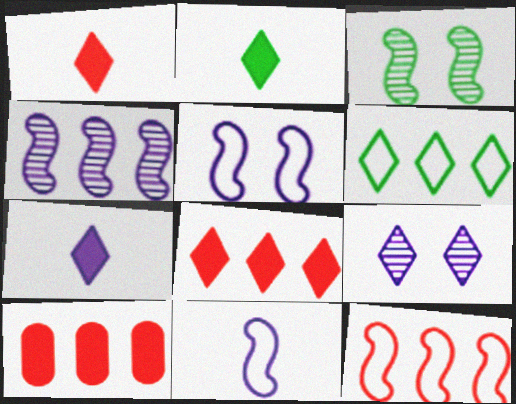[[1, 2, 7], 
[1, 6, 9], 
[4, 6, 10]]